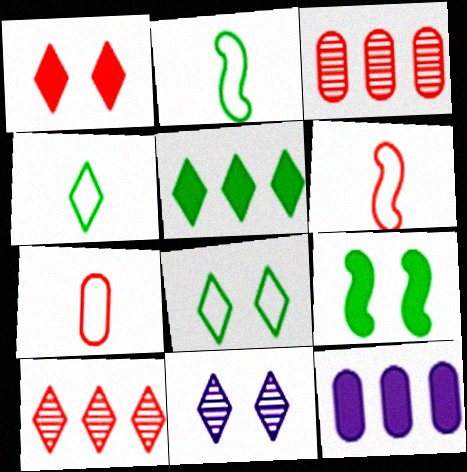[[1, 3, 6], 
[1, 8, 11]]